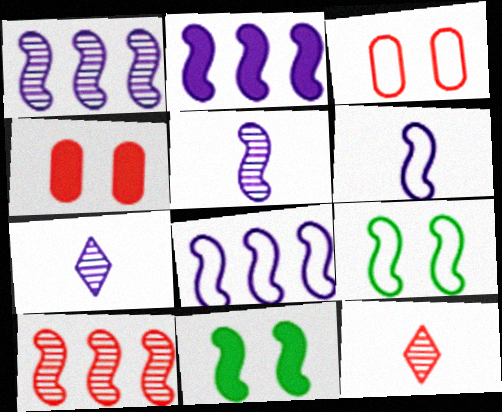[[1, 2, 8], 
[6, 10, 11]]